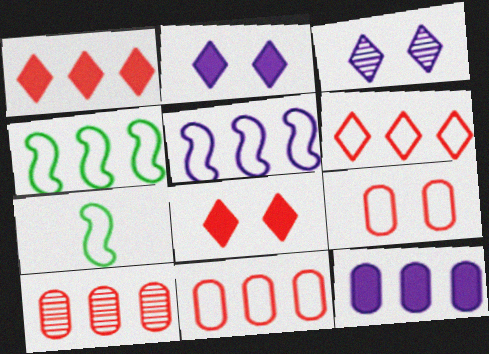[[2, 7, 10]]